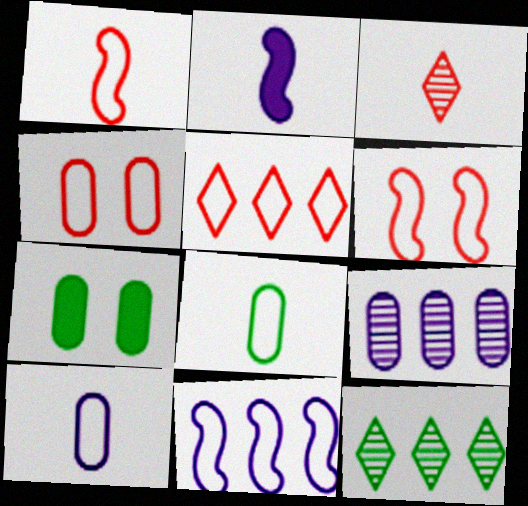[[1, 4, 5], 
[2, 3, 8], 
[2, 4, 12], 
[3, 7, 11]]